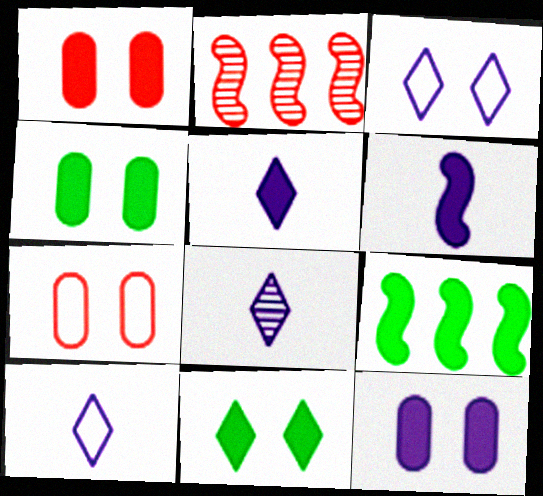[[1, 4, 12], 
[1, 5, 9], 
[2, 4, 10], 
[5, 8, 10], 
[7, 8, 9]]